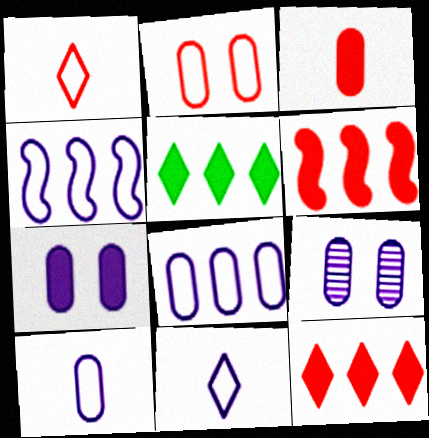[]